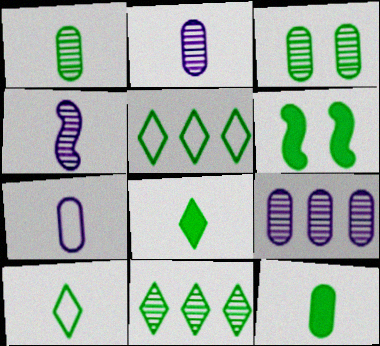[[1, 5, 6]]